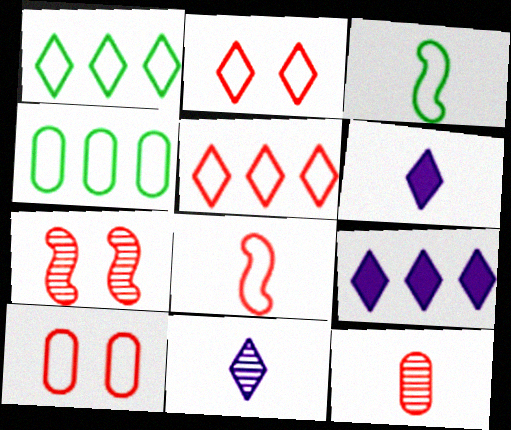[[3, 6, 12], 
[4, 6, 7], 
[5, 8, 10]]